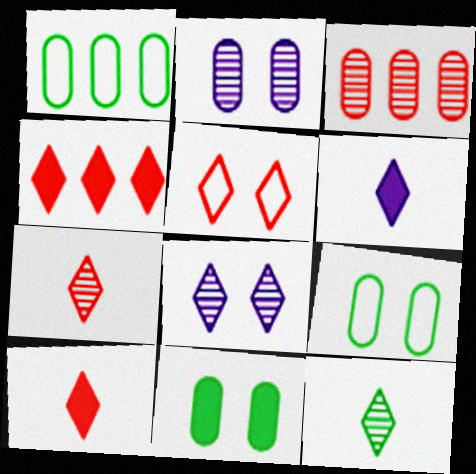[[4, 5, 7]]